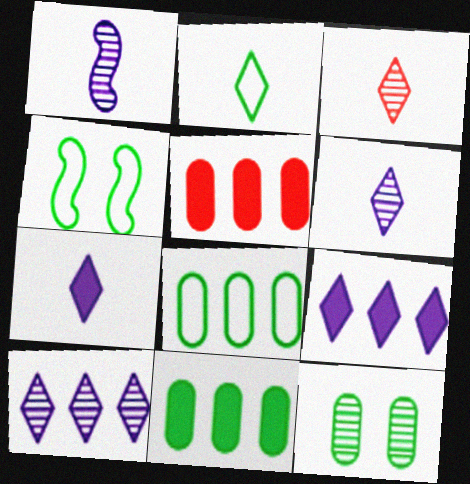[[2, 3, 7], 
[2, 4, 8], 
[4, 5, 6]]